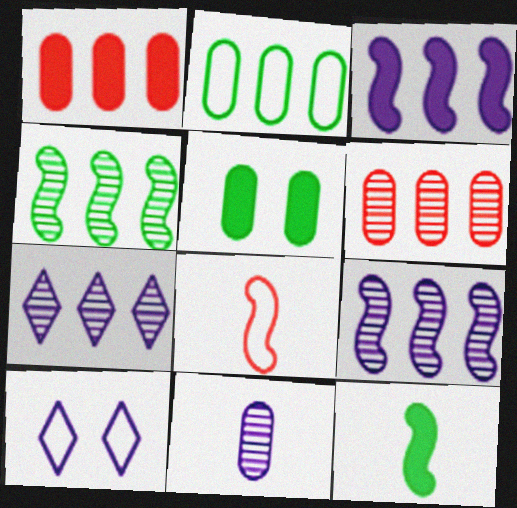[[2, 8, 10], 
[3, 10, 11], 
[4, 6, 7], 
[5, 7, 8], 
[6, 10, 12]]